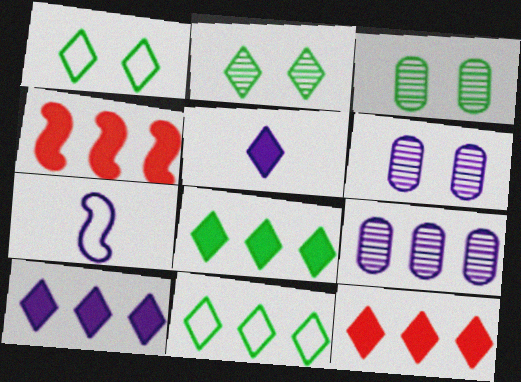[[3, 7, 12], 
[4, 9, 11], 
[6, 7, 10], 
[8, 10, 12]]